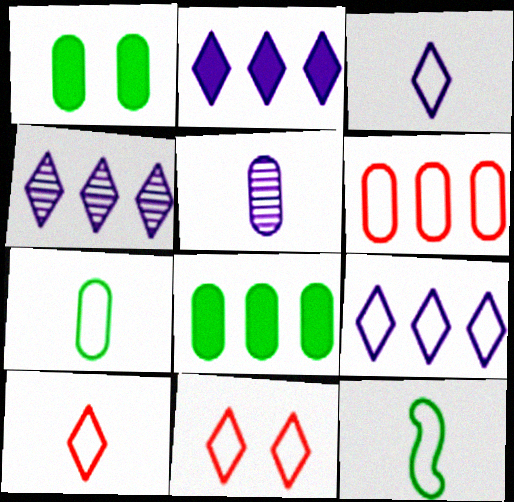[[1, 5, 6], 
[2, 4, 9]]